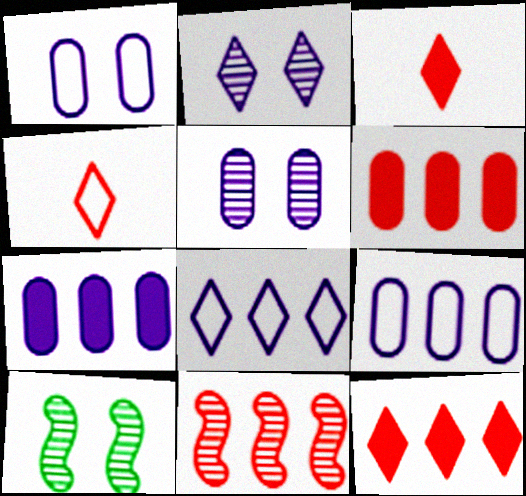[[3, 9, 10], 
[4, 7, 10]]